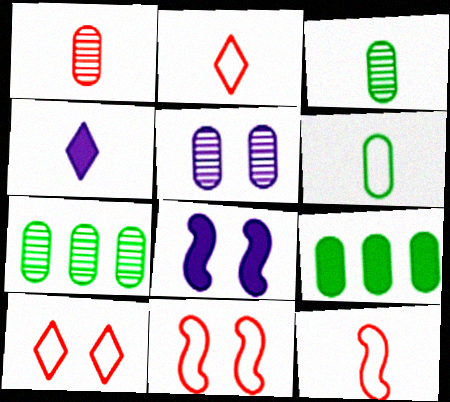[[1, 5, 7], 
[2, 7, 8], 
[3, 4, 12], 
[4, 7, 11]]